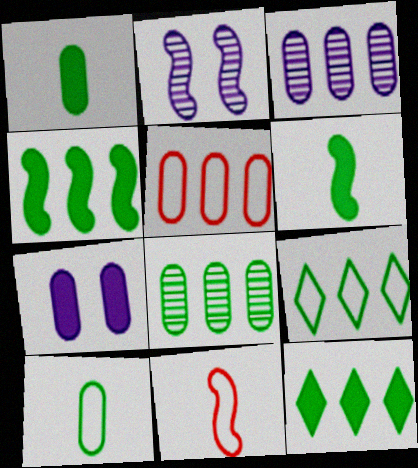[[2, 4, 11], 
[4, 8, 9]]